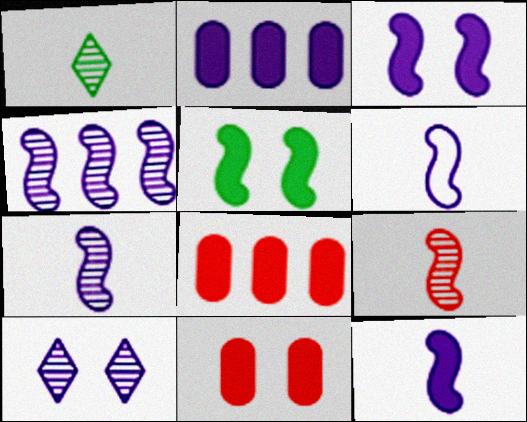[[2, 6, 10], 
[3, 4, 6], 
[6, 7, 12]]